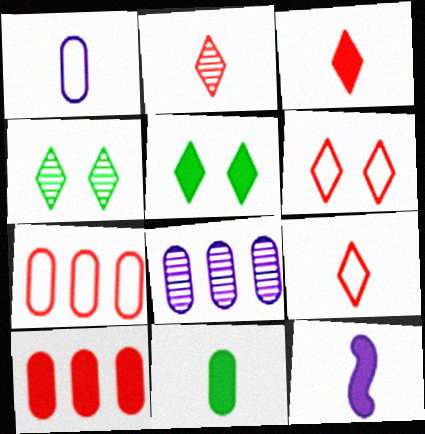[[2, 3, 9], 
[3, 11, 12], 
[4, 7, 12], 
[5, 10, 12]]